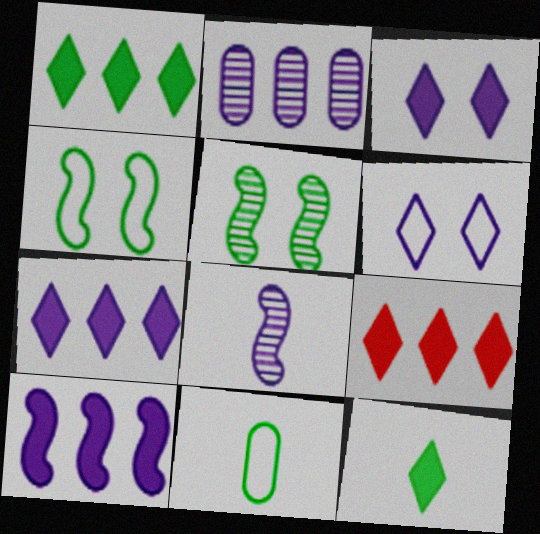[[1, 5, 11], 
[1, 7, 9], 
[3, 9, 12]]